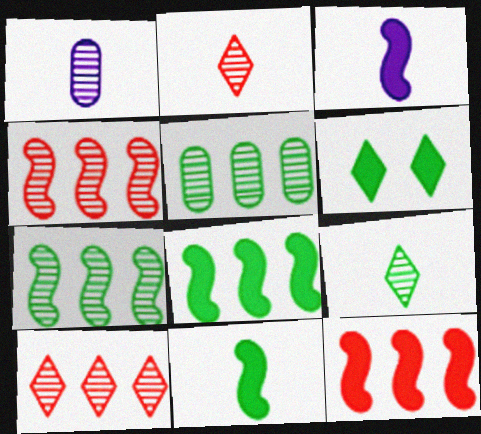[]